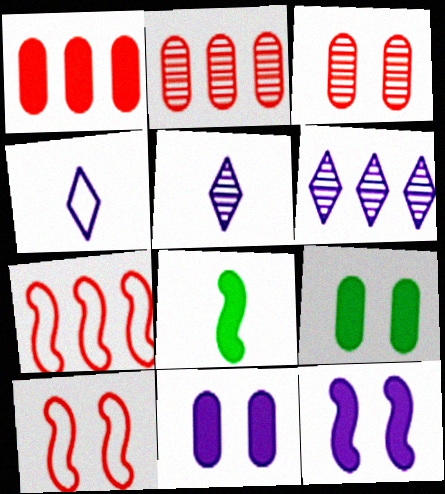[[5, 7, 9]]